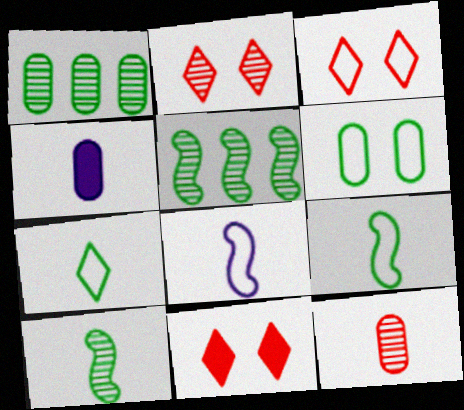[[1, 8, 11], 
[2, 3, 11], 
[3, 4, 5]]